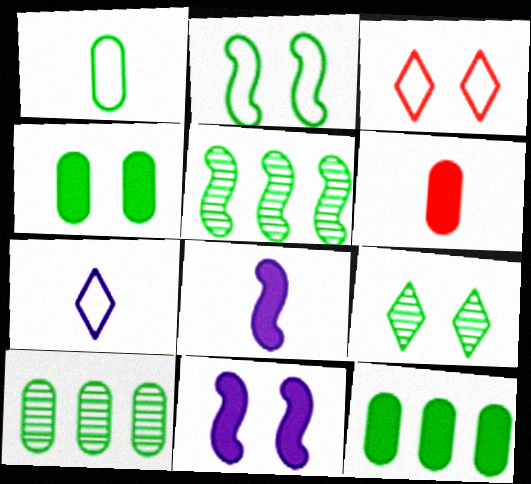[[1, 4, 10], 
[2, 4, 9], 
[3, 8, 10]]